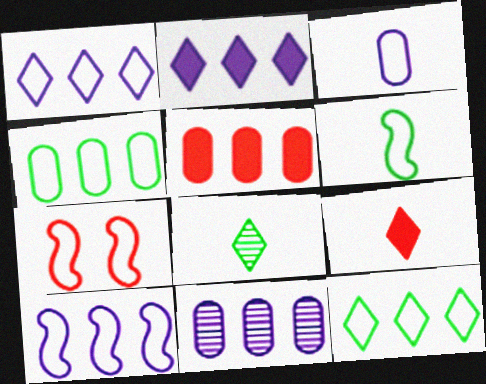[[2, 10, 11], 
[3, 7, 12], 
[4, 5, 11], 
[6, 7, 10]]